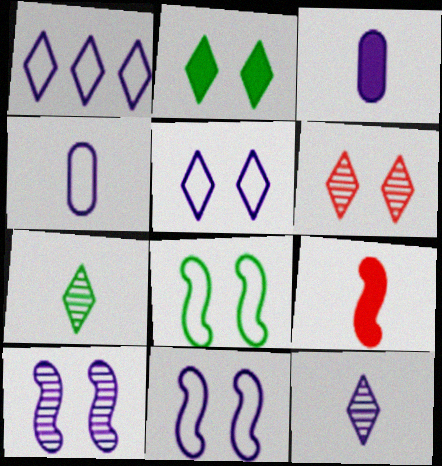[[1, 3, 10], 
[1, 4, 11], 
[2, 5, 6], 
[4, 7, 9]]